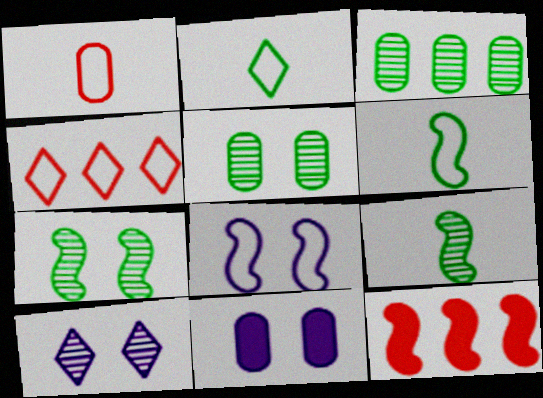[[1, 3, 11], 
[4, 9, 11], 
[8, 9, 12], 
[8, 10, 11]]